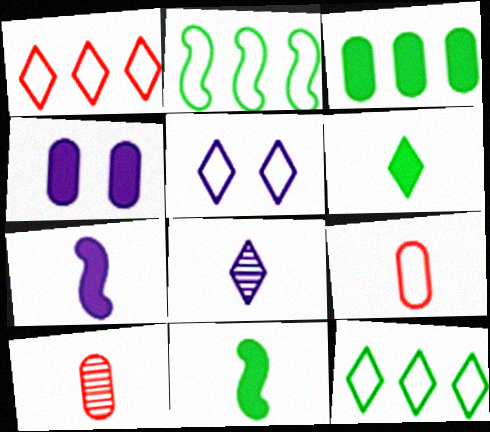[[2, 5, 9], 
[8, 9, 11]]